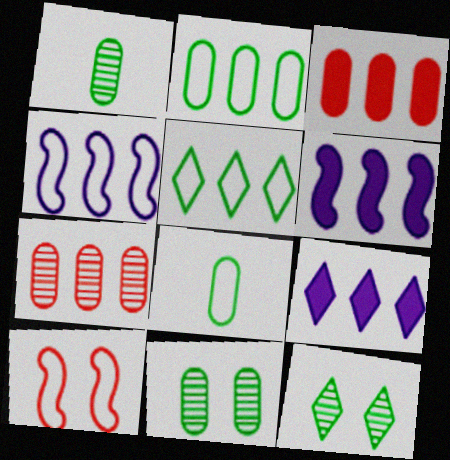[[1, 9, 10], 
[5, 6, 7]]